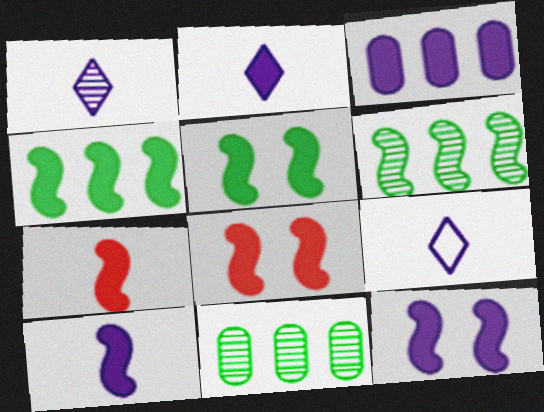[[1, 2, 9], 
[2, 3, 12], 
[4, 7, 12], 
[4, 8, 10], 
[5, 8, 12], 
[8, 9, 11]]